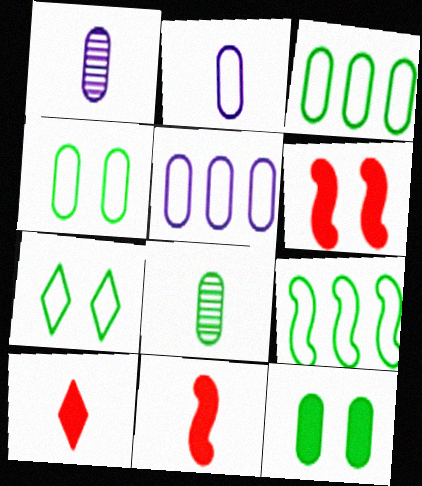[[3, 8, 12]]